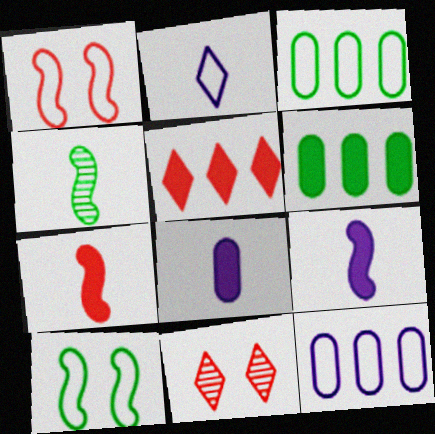[[1, 2, 3], 
[3, 9, 11]]